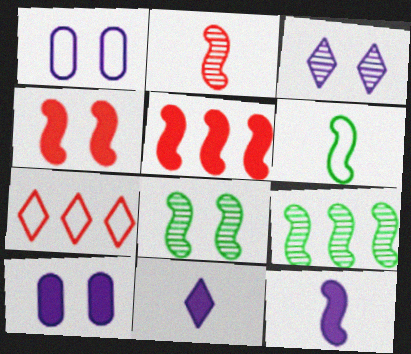[[1, 6, 7], 
[2, 6, 12]]